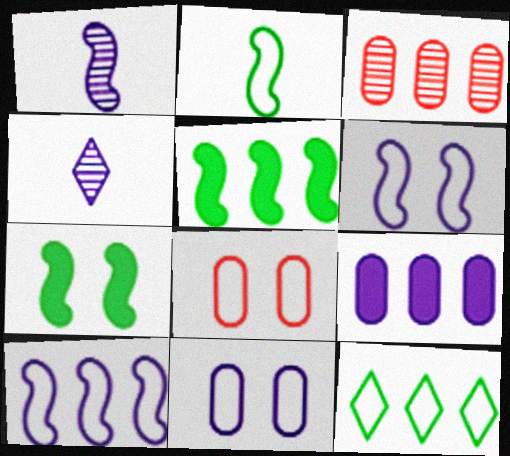[[4, 5, 8], 
[4, 6, 9]]